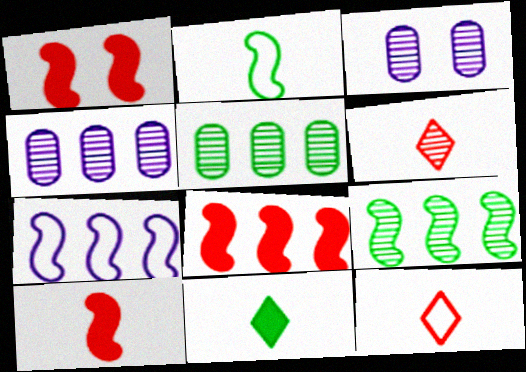[[1, 8, 10], 
[3, 6, 9], 
[7, 8, 9]]